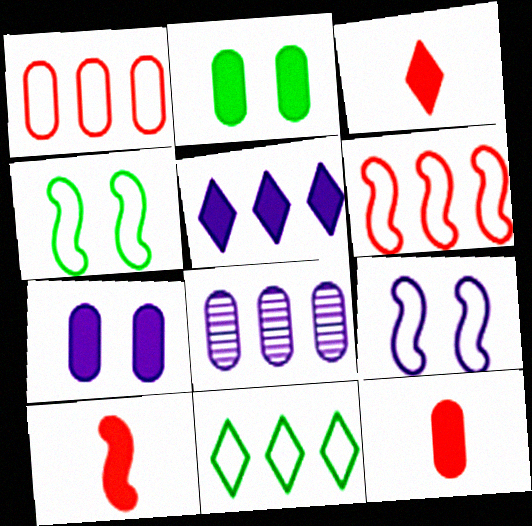[[2, 5, 10], 
[3, 4, 8], 
[3, 10, 12]]